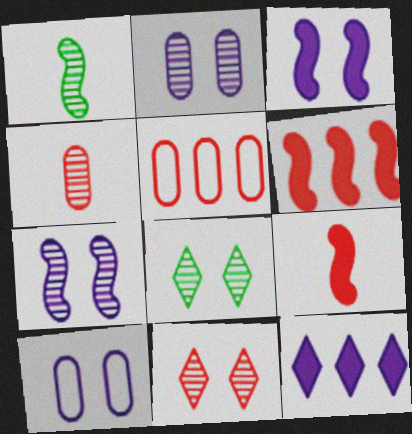[[5, 9, 11]]